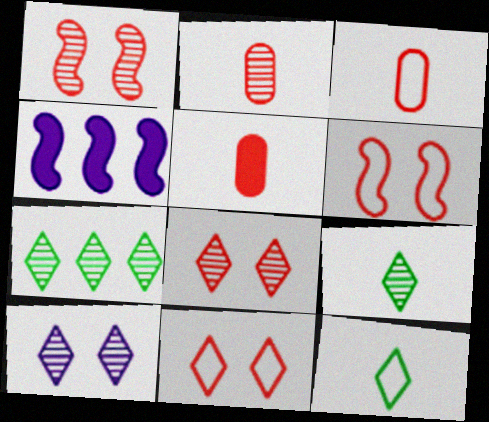[[2, 3, 5]]